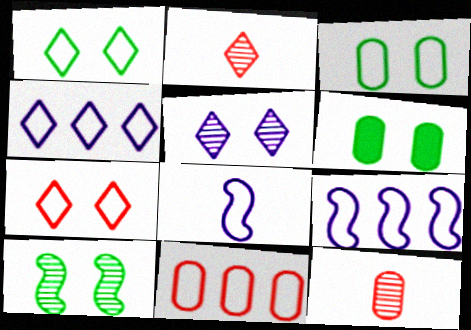[[1, 6, 10], 
[1, 8, 11], 
[2, 6, 9]]